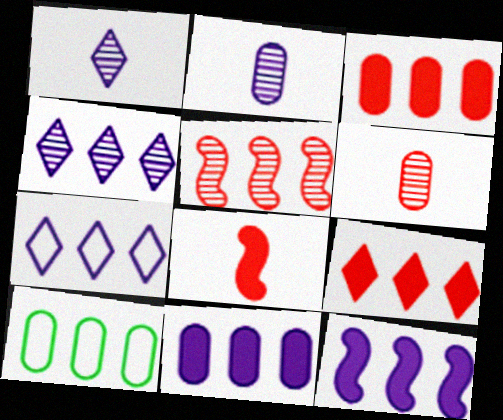[]